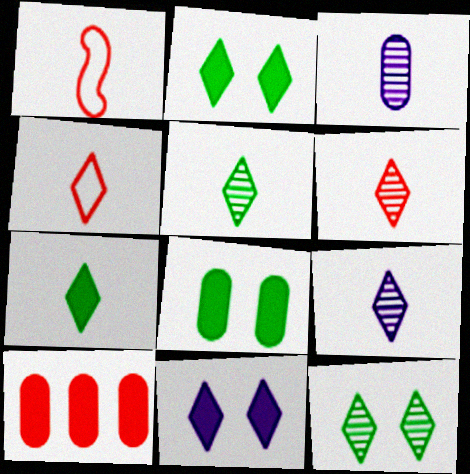[[1, 3, 7], 
[4, 7, 9], 
[5, 6, 9]]